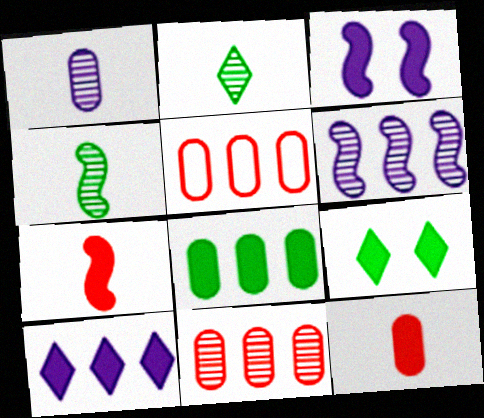[[2, 3, 5]]